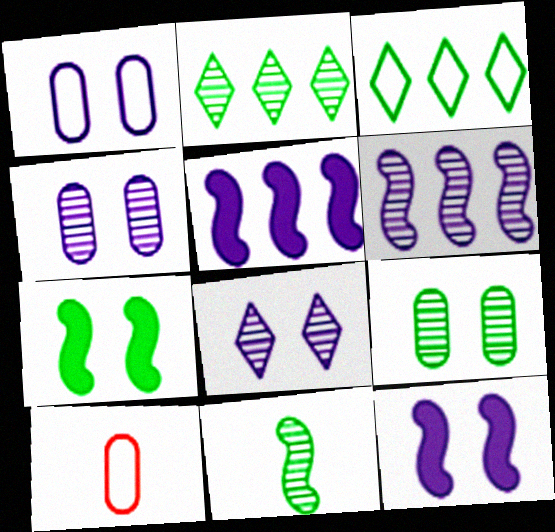[[1, 8, 12], 
[2, 9, 11], 
[2, 10, 12]]